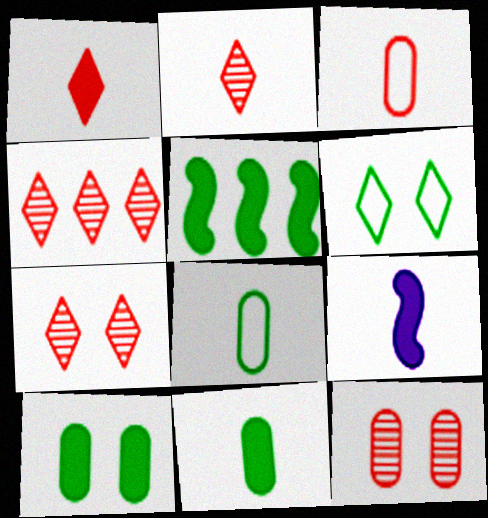[[1, 9, 11], 
[2, 4, 7], 
[2, 8, 9]]